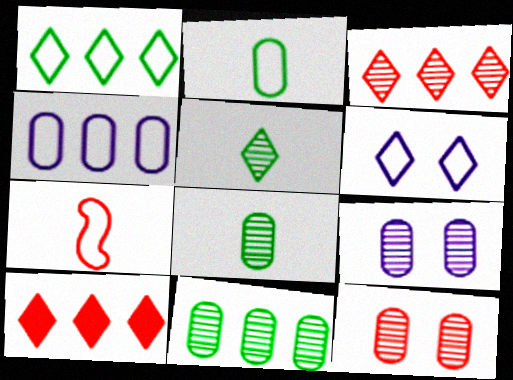[[5, 6, 10], 
[7, 10, 12]]